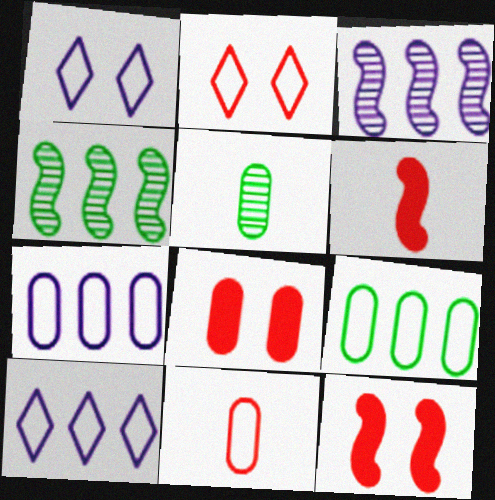[[5, 7, 8], 
[5, 10, 12]]